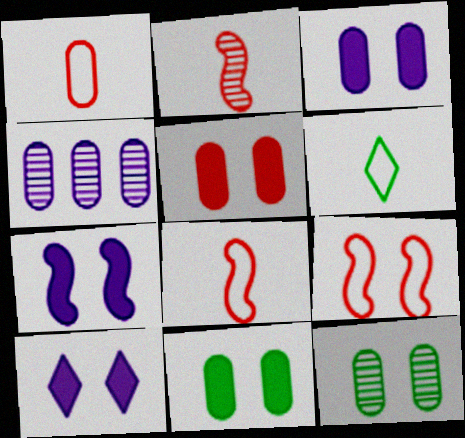[[1, 4, 11], 
[3, 5, 11], 
[3, 7, 10], 
[9, 10, 12]]